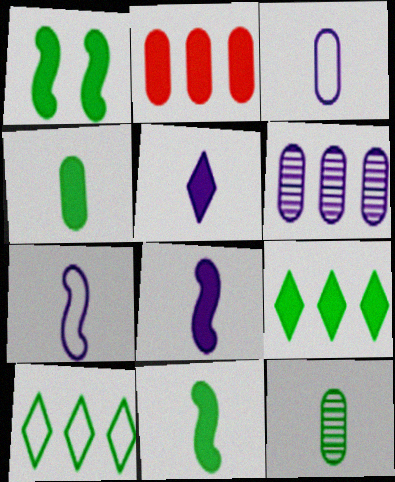[[1, 2, 5], 
[1, 4, 9], 
[1, 10, 12]]